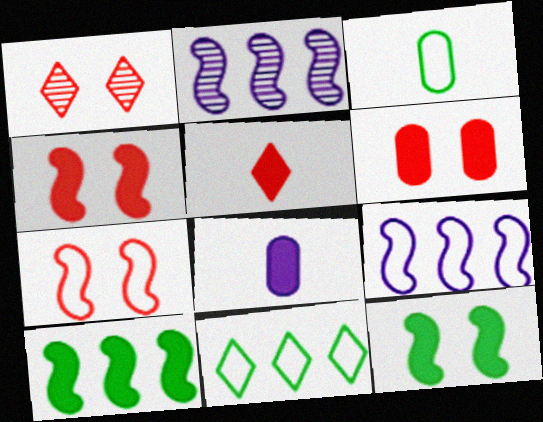[[1, 6, 7]]